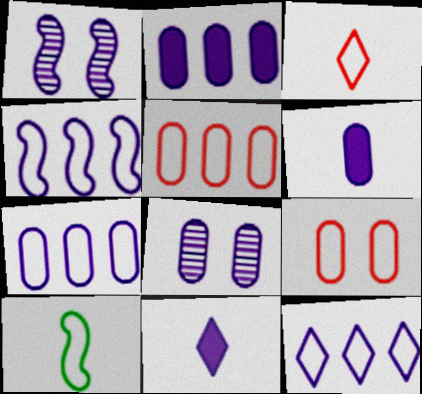[[1, 6, 12], 
[1, 7, 11], 
[4, 7, 12], 
[4, 8, 11], 
[6, 7, 8], 
[9, 10, 12]]